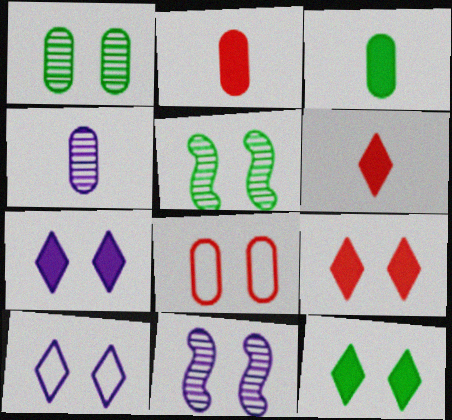[[5, 7, 8], 
[7, 9, 12], 
[8, 11, 12]]